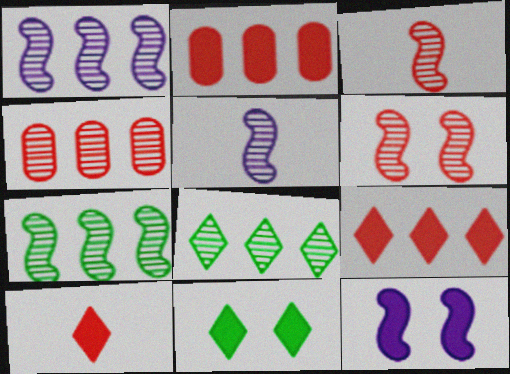[[1, 4, 8], 
[5, 6, 7]]